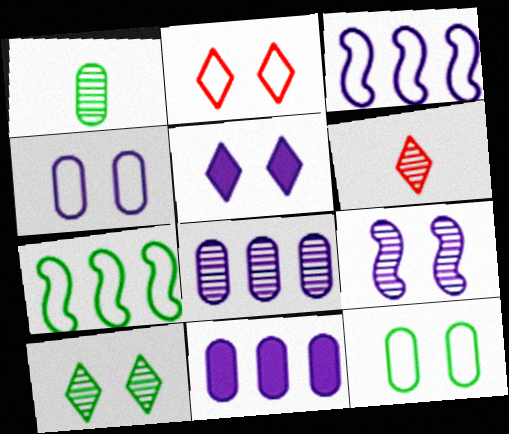[[2, 5, 10], 
[4, 5, 9]]